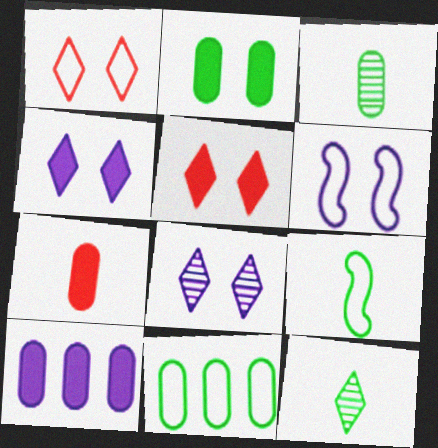[[2, 3, 11], 
[2, 7, 10]]